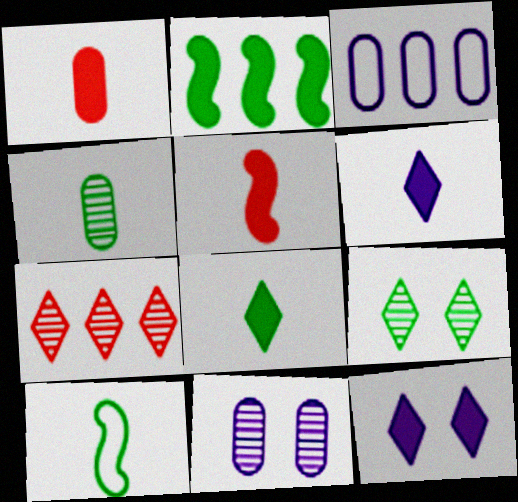[[1, 2, 12], 
[2, 3, 7], 
[3, 5, 9], 
[4, 8, 10]]